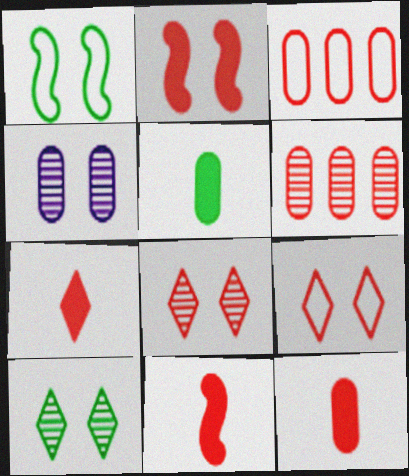[[3, 4, 5], 
[3, 8, 11], 
[6, 9, 11], 
[7, 11, 12]]